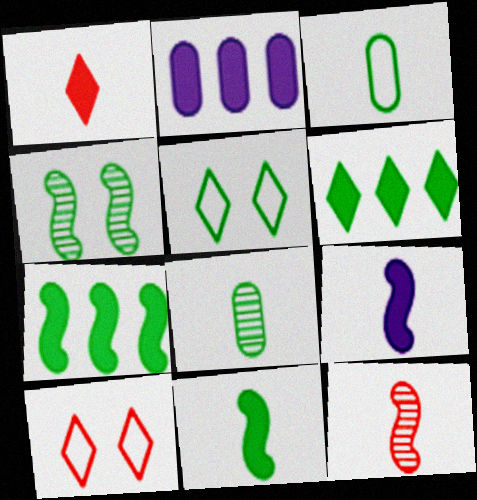[[2, 5, 12], 
[3, 4, 6], 
[5, 7, 8]]